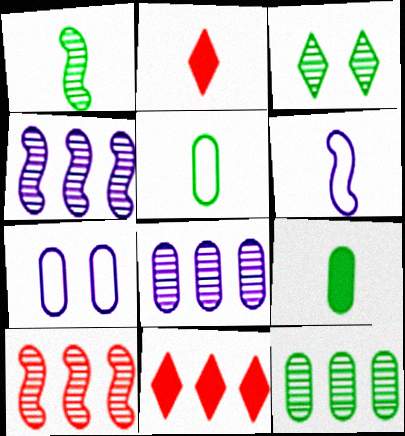[[1, 3, 12], 
[1, 7, 11]]